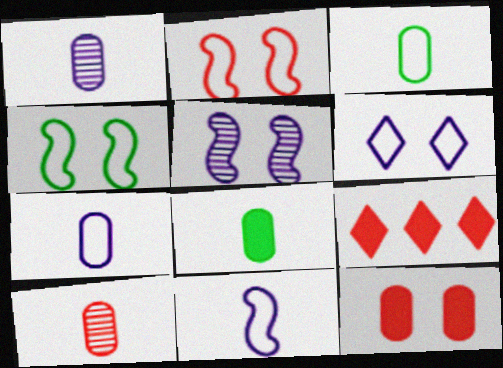[[1, 4, 9], 
[2, 9, 10], 
[3, 5, 9], 
[7, 8, 10]]